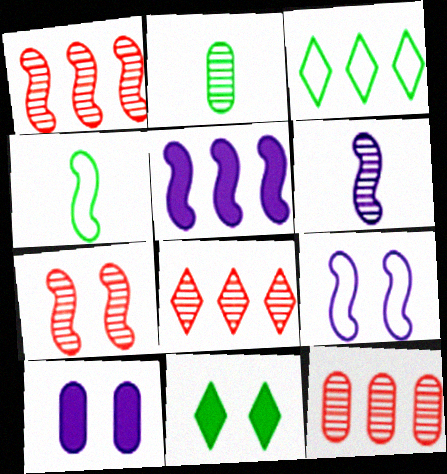[[1, 8, 12], 
[3, 5, 12], 
[4, 5, 7], 
[4, 8, 10], 
[5, 6, 9]]